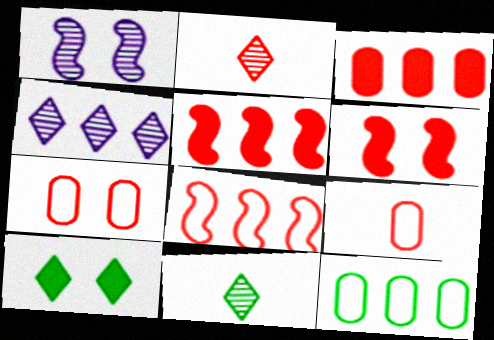[[1, 7, 10], 
[2, 5, 7], 
[4, 5, 12]]